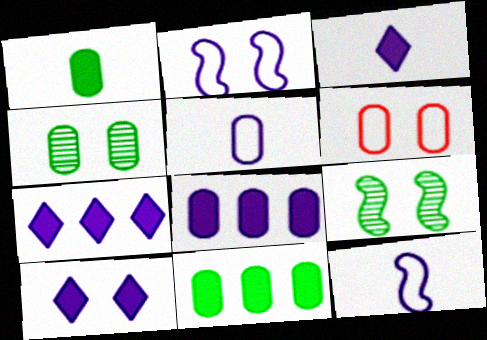[[3, 7, 10], 
[6, 9, 10]]